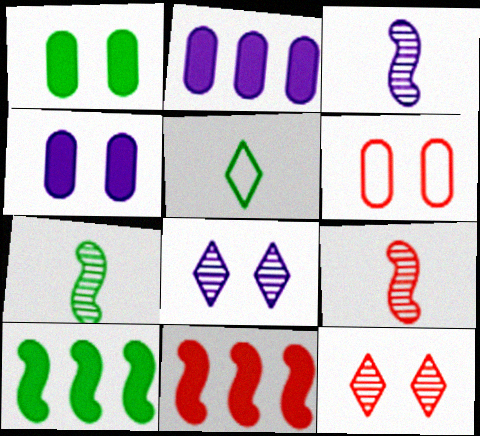[[3, 7, 9]]